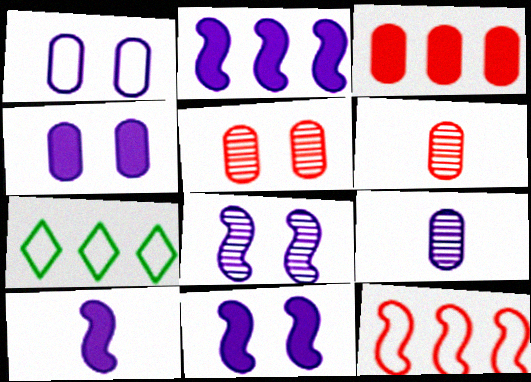[[2, 10, 11], 
[5, 7, 10], 
[6, 7, 11]]